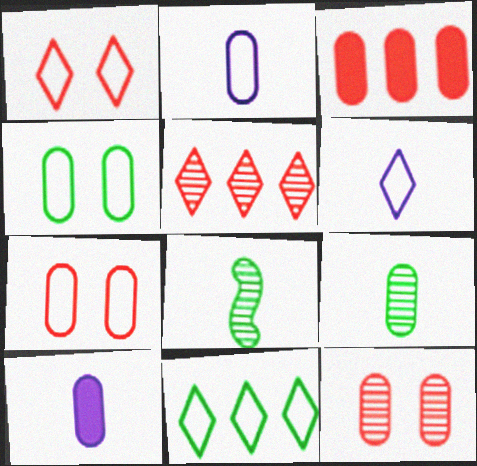[[1, 6, 11]]